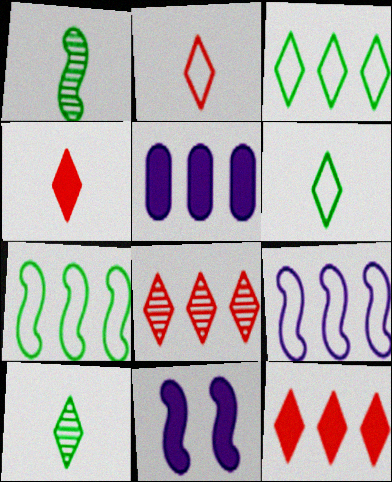[[5, 7, 8]]